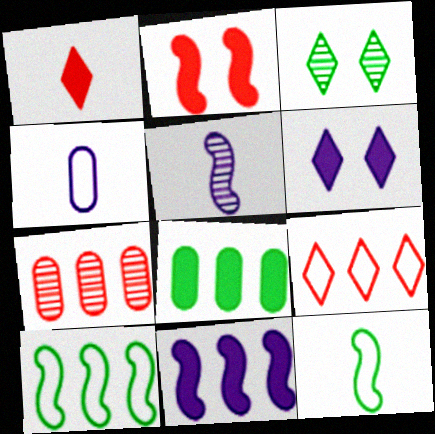[[2, 5, 10], 
[3, 5, 7], 
[3, 8, 12], 
[6, 7, 12]]